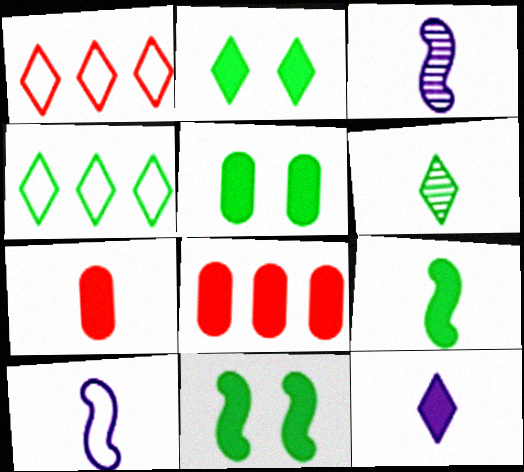[[1, 3, 5], 
[2, 4, 6], 
[2, 5, 11], 
[6, 7, 10], 
[7, 9, 12], 
[8, 11, 12]]